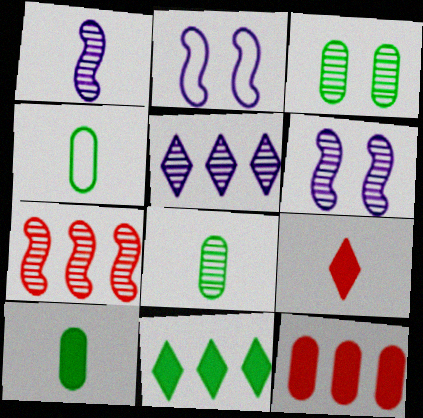[[1, 4, 9], 
[4, 8, 10]]